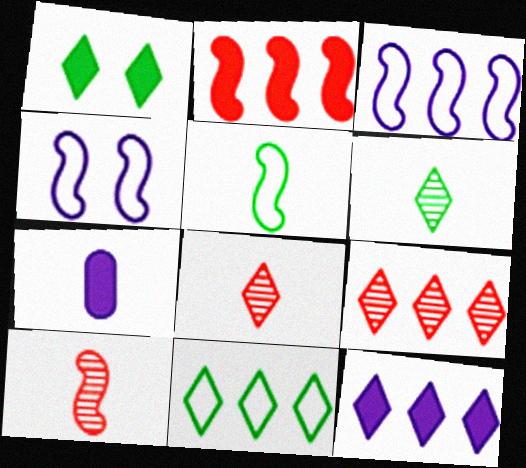[[1, 2, 7], 
[1, 6, 11], 
[5, 7, 8], 
[9, 11, 12]]